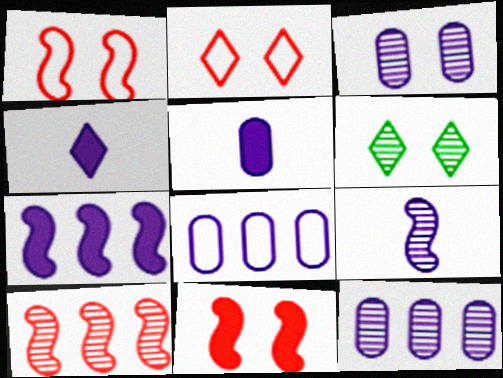[[3, 5, 8]]